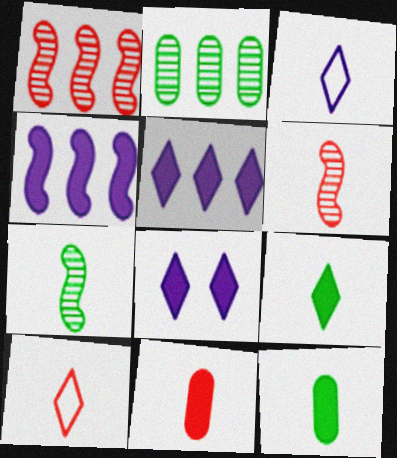[[3, 6, 12], 
[3, 7, 11], 
[6, 10, 11]]